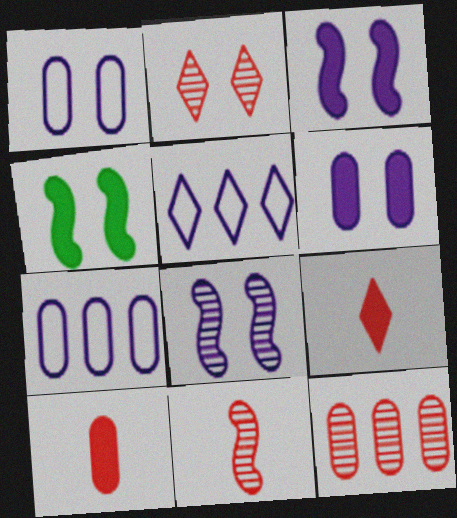[[1, 2, 4], 
[2, 11, 12]]